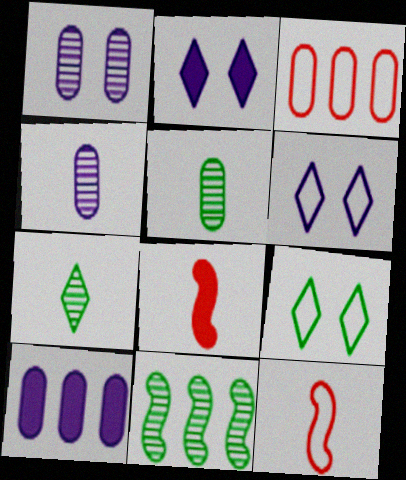[]